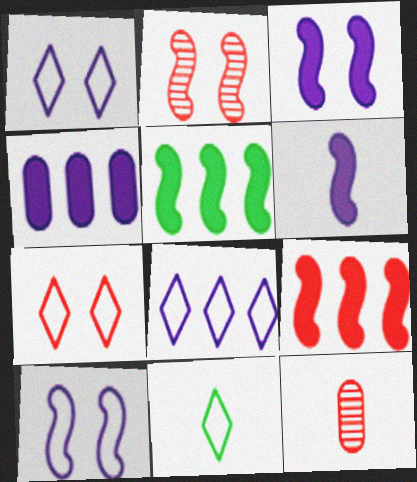[[1, 5, 12], 
[2, 4, 11], 
[6, 11, 12], 
[7, 8, 11], 
[7, 9, 12]]